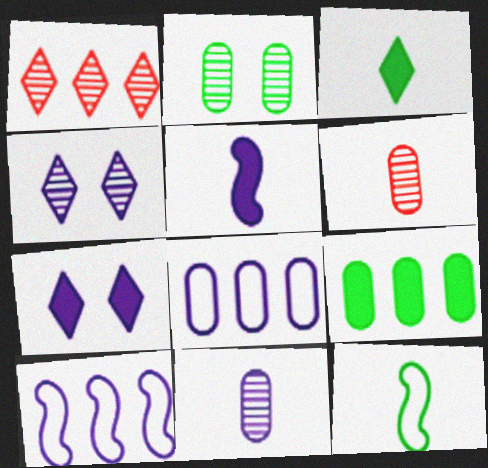[[1, 9, 10], 
[4, 5, 8], 
[7, 10, 11]]